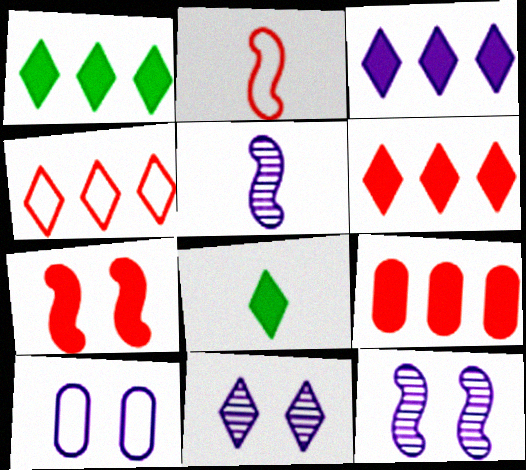[[1, 3, 6], 
[3, 5, 10], 
[4, 8, 11]]